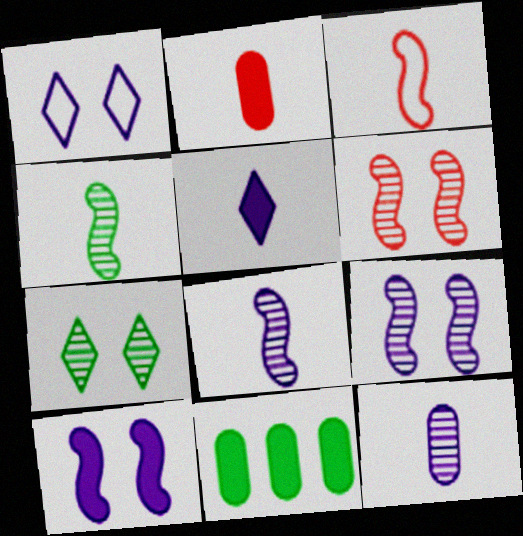[]